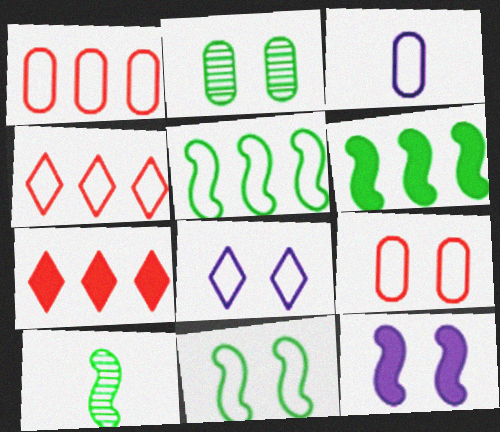[[3, 4, 11], 
[6, 10, 11], 
[8, 9, 11]]